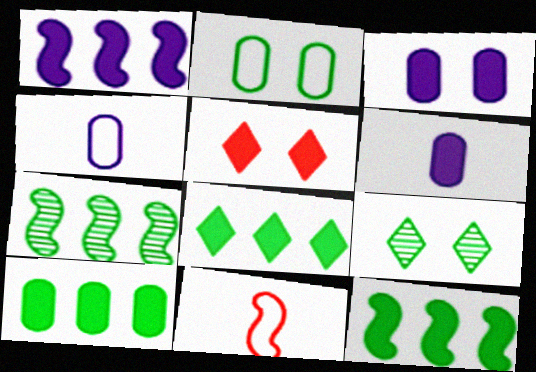[[4, 5, 7], 
[5, 6, 12], 
[8, 10, 12]]